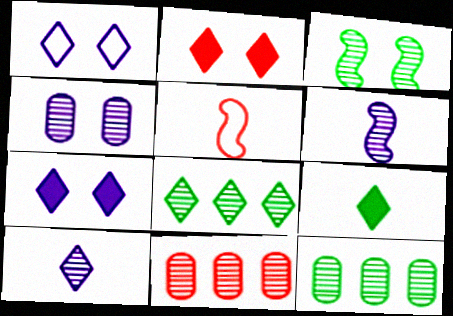[[2, 5, 11], 
[3, 10, 11], 
[5, 7, 12]]